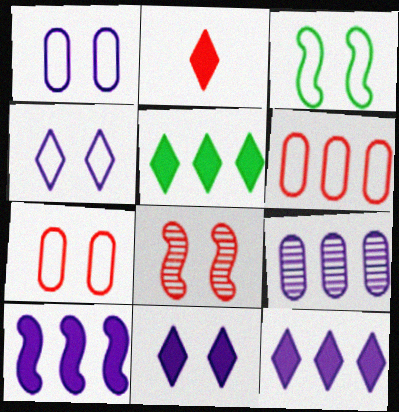[[2, 3, 9], 
[2, 5, 11], 
[2, 6, 8], 
[3, 4, 7]]